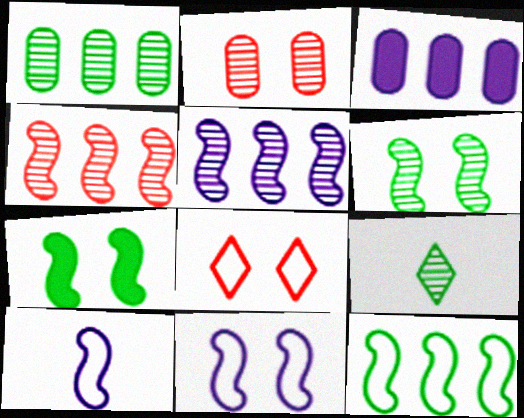[[1, 6, 9], 
[2, 5, 9], 
[4, 7, 10]]